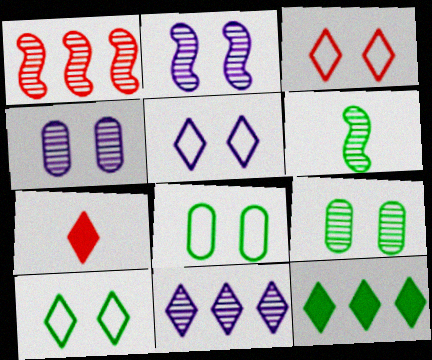[[1, 2, 6], 
[3, 5, 10], 
[6, 8, 12], 
[7, 10, 11]]